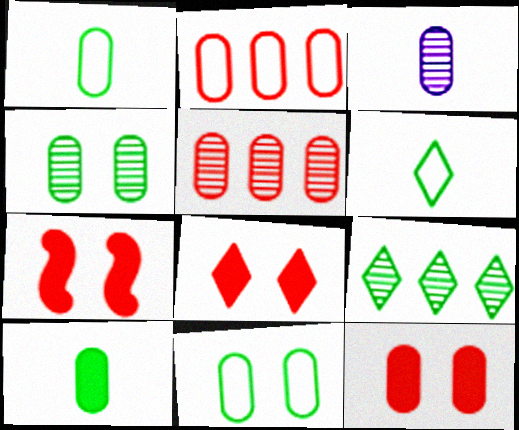[[3, 4, 5], 
[7, 8, 12]]